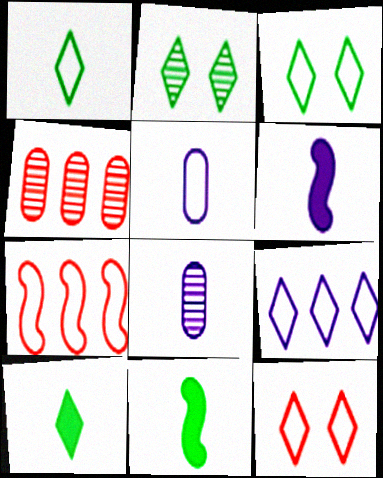[[1, 9, 12], 
[3, 4, 6], 
[3, 5, 7]]